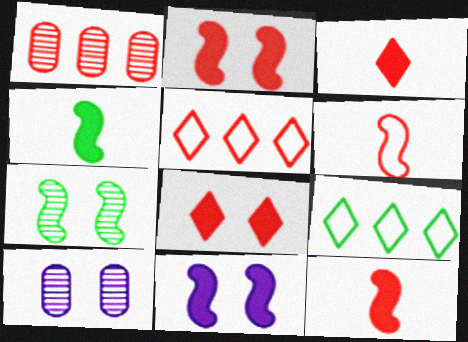[[1, 6, 8], 
[4, 5, 10], 
[9, 10, 12]]